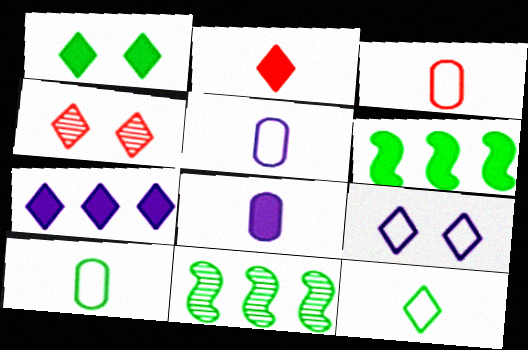[[1, 2, 7], 
[1, 4, 9], 
[1, 10, 11], 
[3, 5, 10], 
[4, 5, 6], 
[4, 7, 12]]